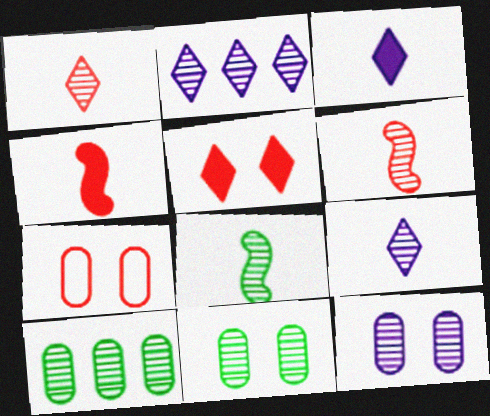[[2, 6, 11]]